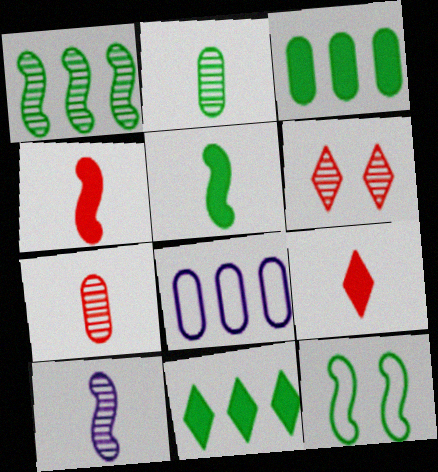[[1, 5, 12], 
[2, 11, 12], 
[5, 6, 8]]